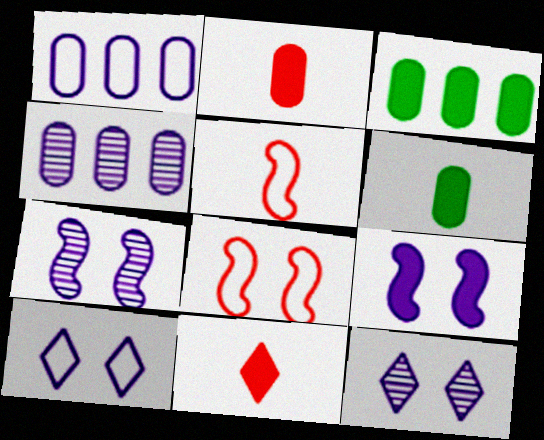[[3, 5, 12], 
[3, 9, 11]]